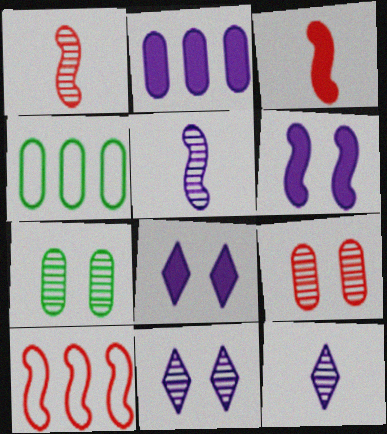[[1, 4, 8], 
[3, 4, 11]]